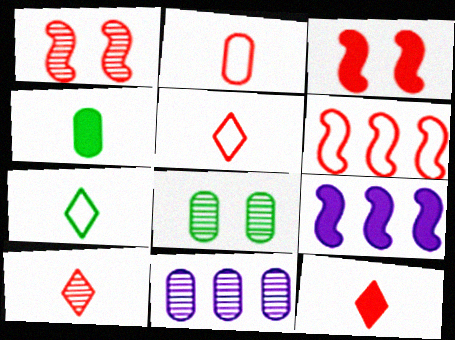[[3, 7, 11], 
[5, 8, 9], 
[5, 10, 12]]